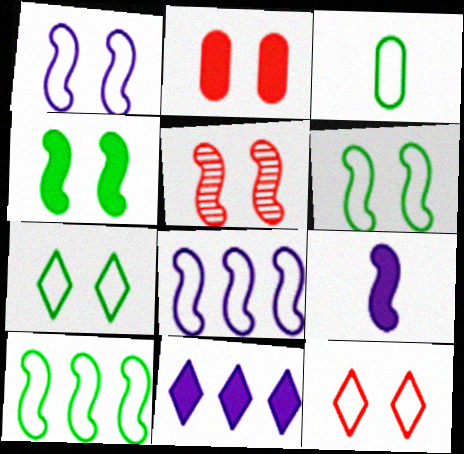[[1, 4, 5], 
[2, 5, 12], 
[3, 5, 11], 
[3, 7, 10], 
[3, 8, 12], 
[5, 9, 10]]